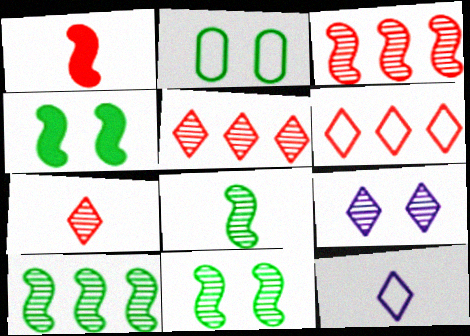[[8, 10, 11]]